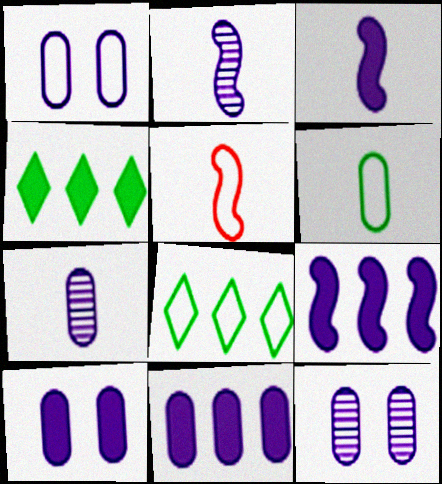[[1, 5, 8], 
[1, 7, 11], 
[1, 10, 12], 
[4, 5, 12]]